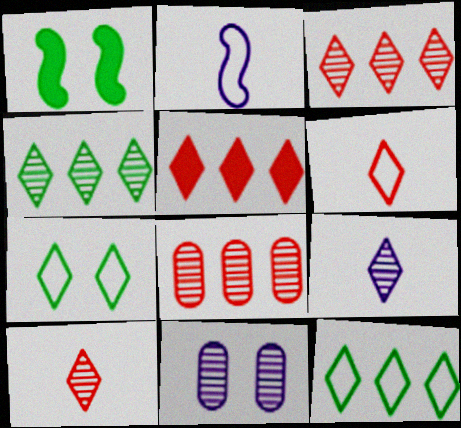[[5, 7, 9]]